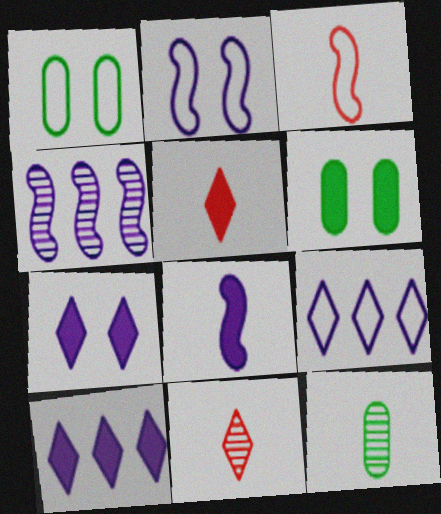[[1, 3, 9], 
[1, 4, 5], 
[2, 4, 8]]